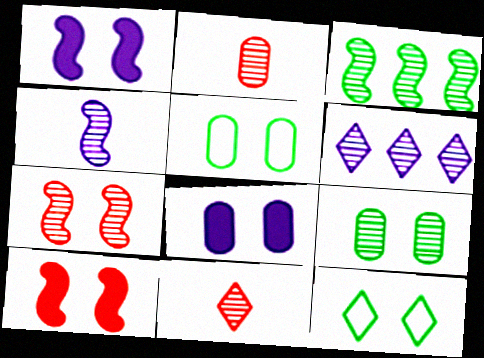[[3, 4, 7], 
[7, 8, 12]]